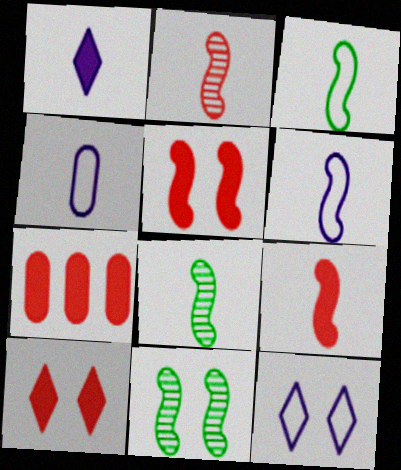[[6, 8, 9], 
[7, 8, 12], 
[7, 9, 10]]